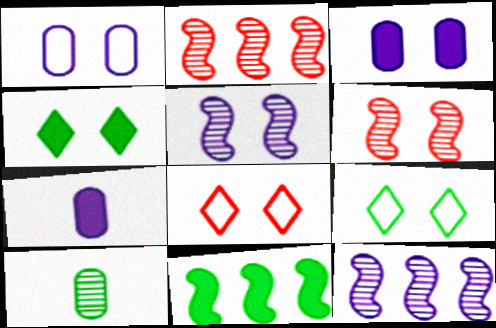[[1, 4, 6], 
[2, 7, 9], 
[3, 6, 9], 
[9, 10, 11]]